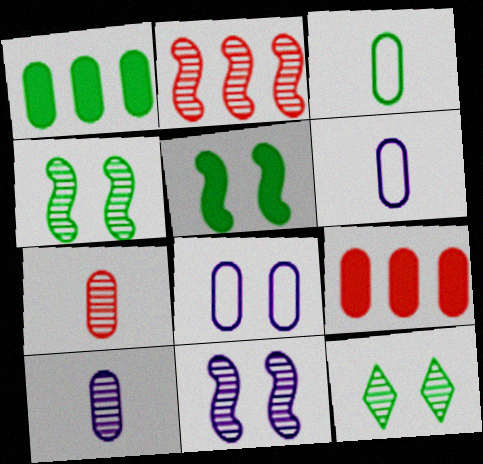[[1, 7, 8], 
[2, 10, 12]]